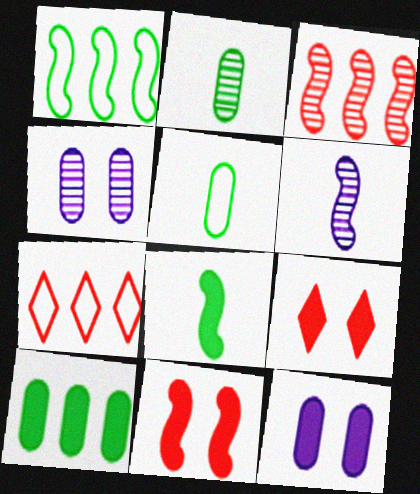[[1, 6, 11], 
[4, 7, 8]]